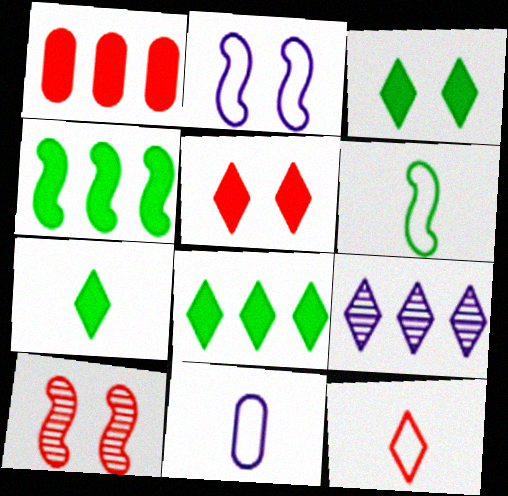[[1, 10, 12], 
[3, 7, 8], 
[3, 9, 12], 
[6, 11, 12], 
[8, 10, 11]]